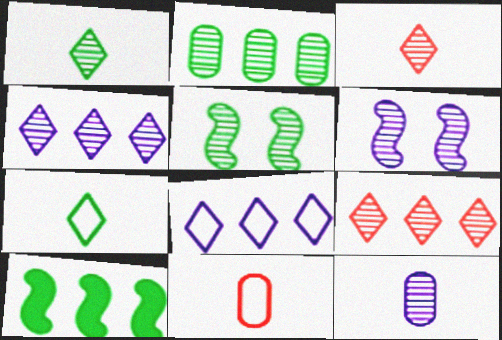[[1, 2, 5], 
[2, 3, 6], 
[4, 6, 12], 
[5, 9, 12]]